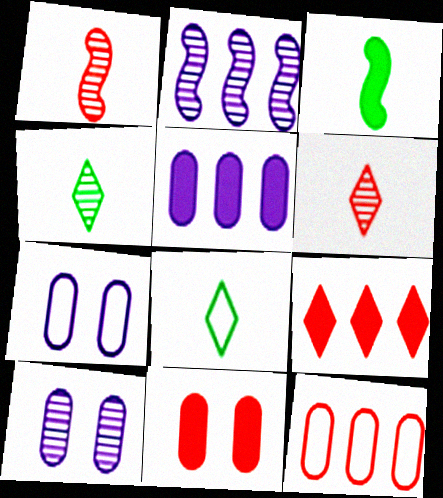[[2, 8, 11]]